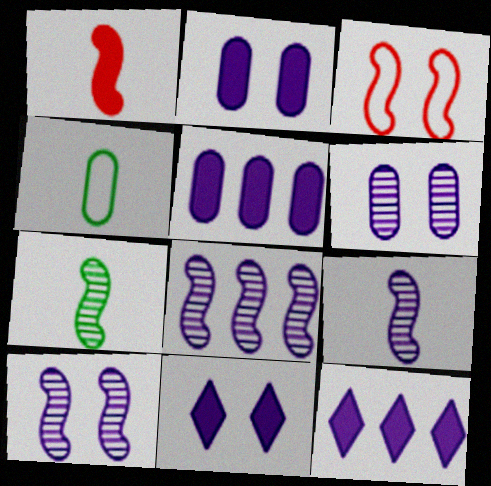[[8, 9, 10]]